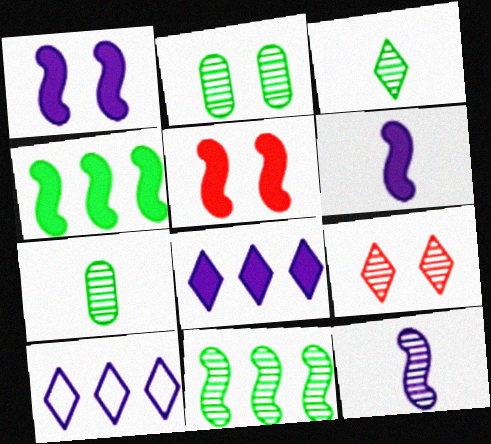[[2, 3, 11], 
[4, 5, 6], 
[5, 7, 10]]